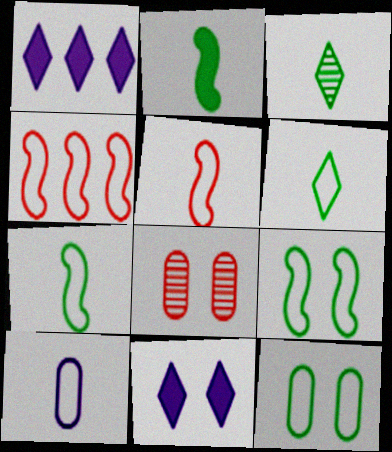[[1, 7, 8], 
[5, 6, 10], 
[8, 9, 11]]